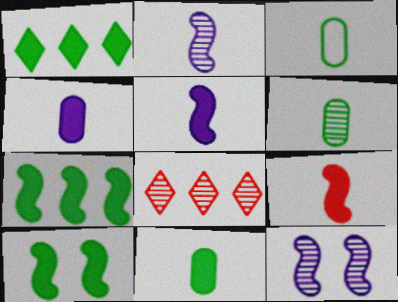[[1, 10, 11], 
[3, 6, 11], 
[6, 8, 12]]